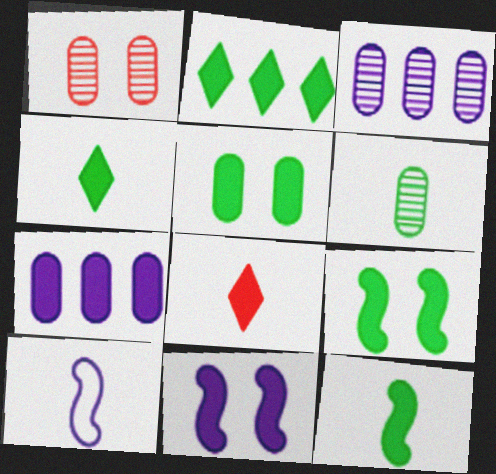[[1, 2, 10], 
[1, 3, 6], 
[2, 5, 12], 
[6, 8, 10], 
[7, 8, 9]]